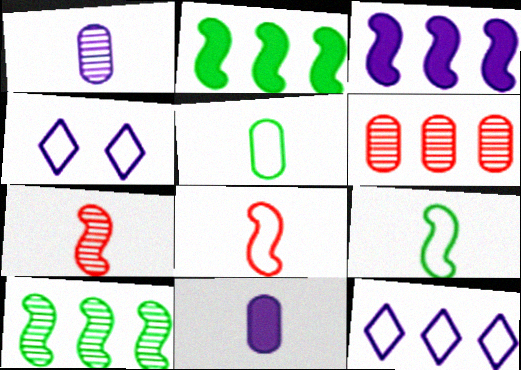[[1, 3, 4], 
[2, 6, 12]]